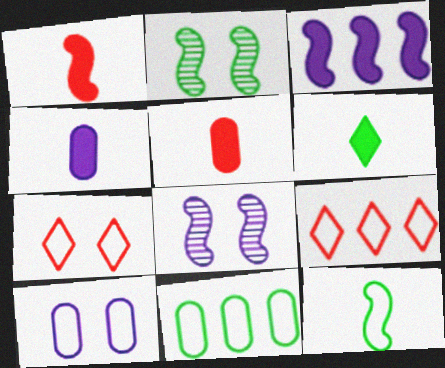[[1, 4, 6], 
[2, 4, 9], 
[2, 6, 11], 
[9, 10, 12]]